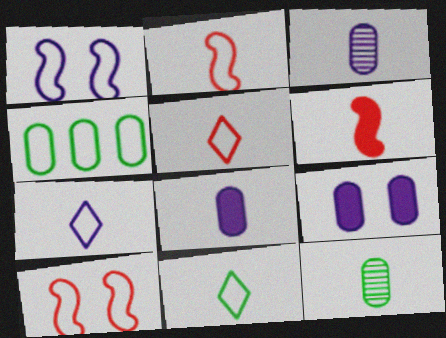[[1, 4, 5], 
[3, 6, 11], 
[4, 7, 10], 
[5, 7, 11], 
[6, 7, 12]]